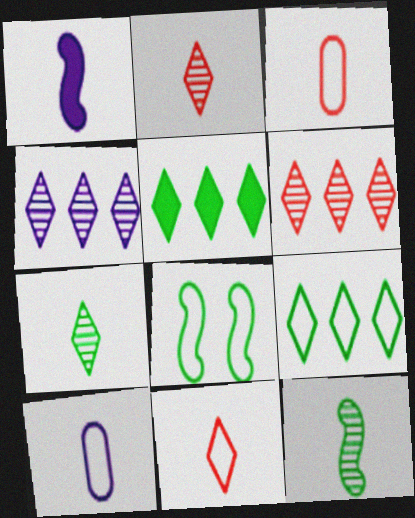[[1, 3, 7]]